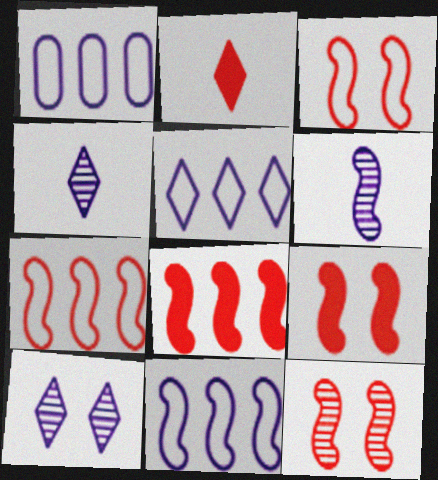[[1, 5, 11], 
[3, 9, 12]]